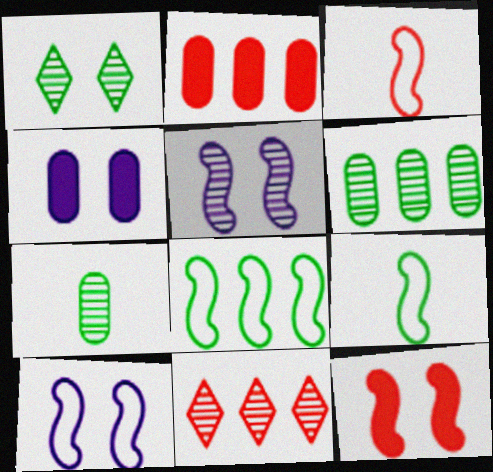[[3, 8, 10], 
[4, 9, 11], 
[5, 7, 11]]